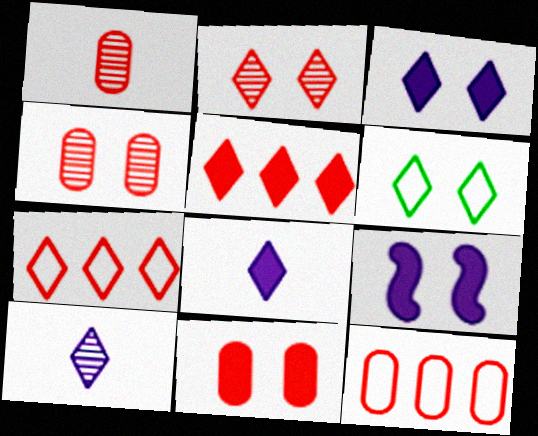[[1, 11, 12], 
[2, 3, 6], 
[4, 6, 9], 
[5, 6, 10]]